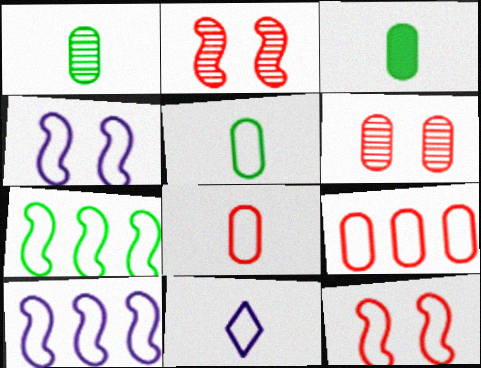[[1, 3, 5]]